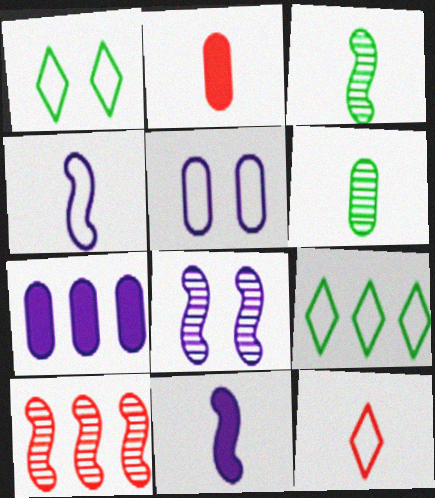[[2, 8, 9], 
[3, 8, 10], 
[6, 11, 12], 
[7, 9, 10]]